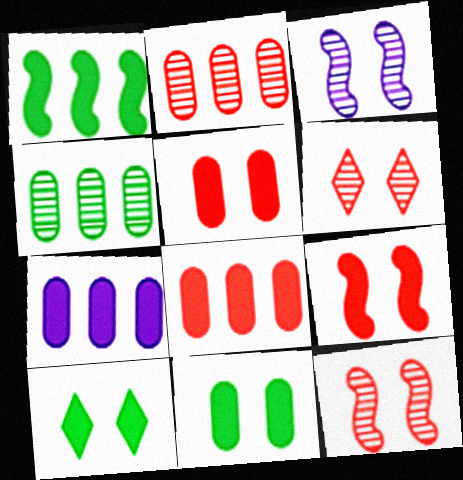[]